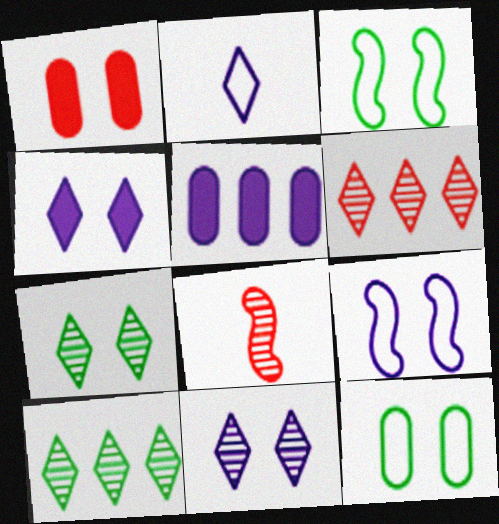[[1, 3, 11], 
[1, 7, 9]]